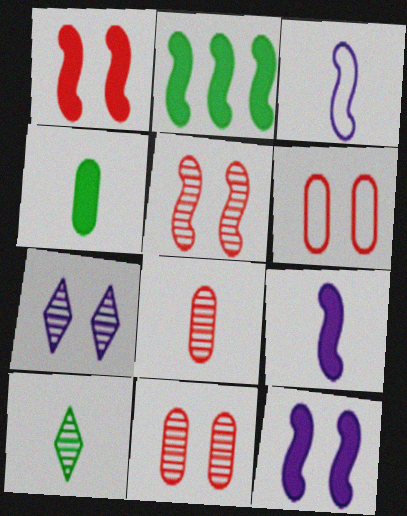[[1, 2, 9], 
[2, 3, 5]]